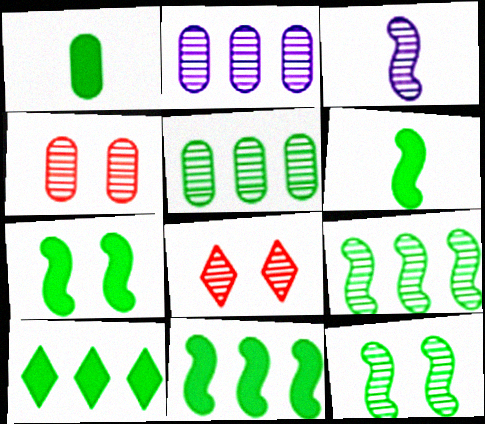[[1, 7, 10], 
[3, 5, 8], 
[6, 7, 11]]